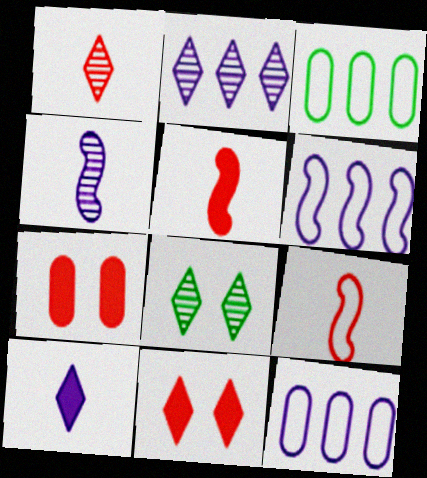[[1, 2, 8], 
[3, 4, 11], 
[5, 8, 12]]